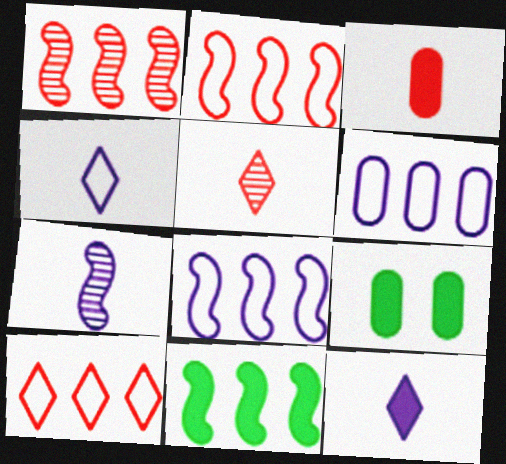[[1, 4, 9], 
[1, 8, 11], 
[5, 8, 9], 
[7, 9, 10]]